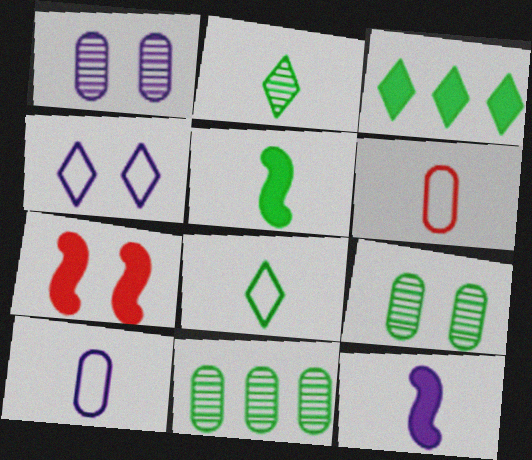[[2, 6, 12], 
[4, 7, 9]]